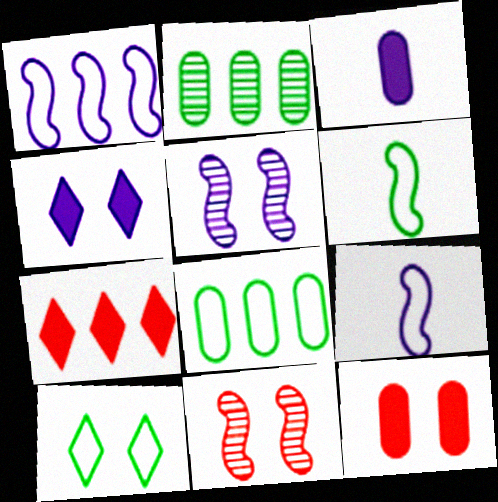[[1, 2, 7], 
[5, 10, 12], 
[6, 8, 10]]